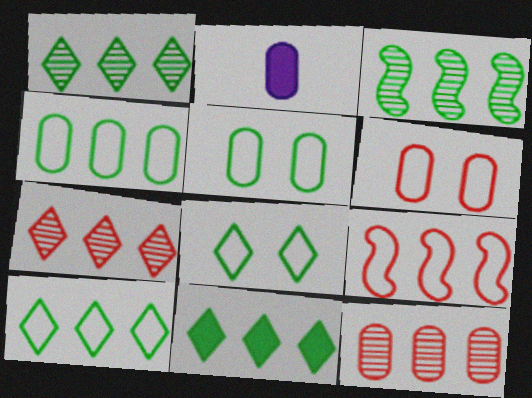[[1, 10, 11], 
[2, 5, 12], 
[3, 4, 11]]